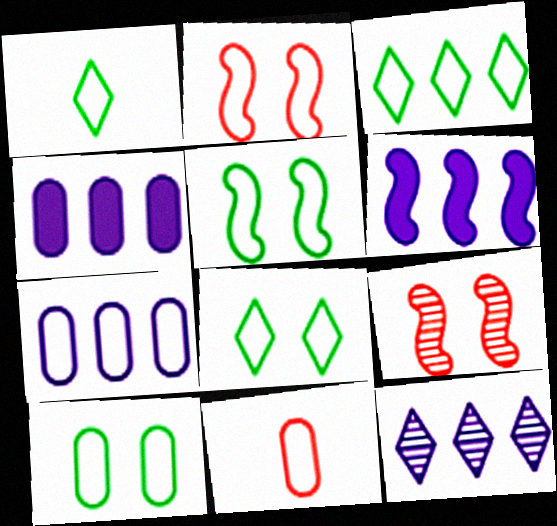[[1, 2, 7], 
[1, 3, 8], 
[1, 4, 9], 
[5, 8, 10], 
[6, 7, 12], 
[7, 10, 11]]